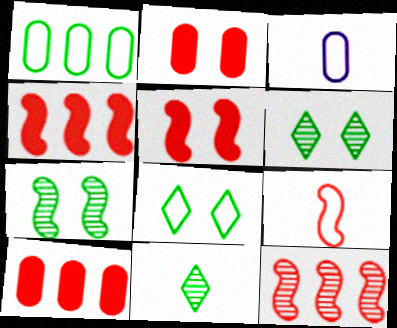[[3, 4, 6], 
[5, 9, 12]]